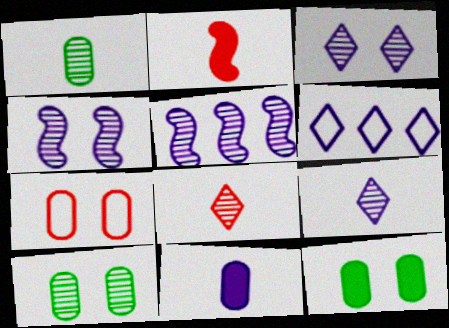[[2, 6, 10], 
[4, 6, 11], 
[5, 8, 10]]